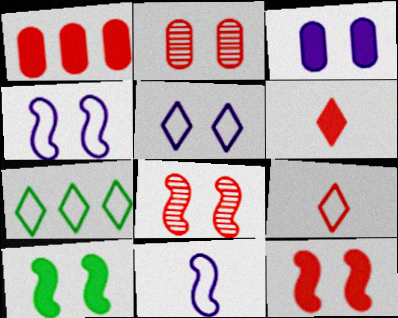[[1, 6, 12], 
[1, 8, 9], 
[2, 5, 10], 
[4, 8, 10], 
[5, 7, 9]]